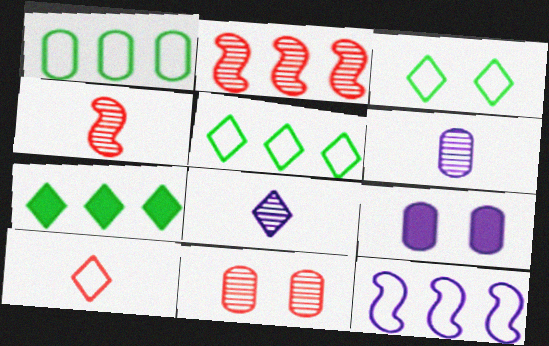[[4, 5, 9], 
[8, 9, 12]]